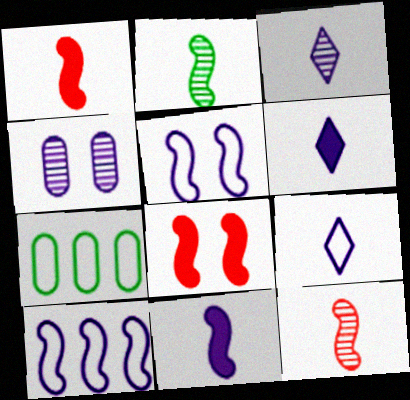[[2, 8, 10], 
[3, 6, 9], 
[3, 7, 8], 
[4, 6, 10]]